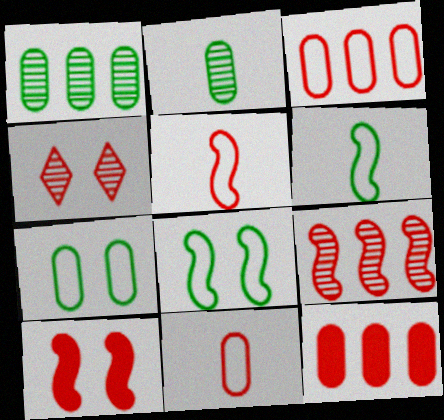[[4, 5, 12], 
[5, 9, 10]]